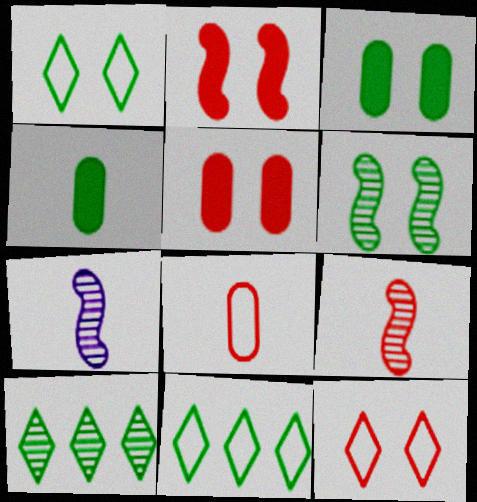[[1, 3, 6], 
[4, 6, 11], 
[5, 7, 11]]